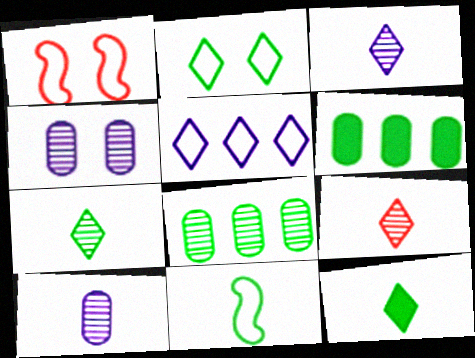[[1, 3, 6], 
[3, 7, 9]]